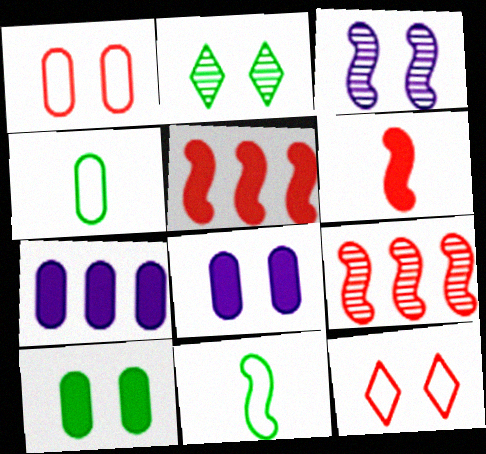[[3, 5, 11], 
[3, 10, 12]]